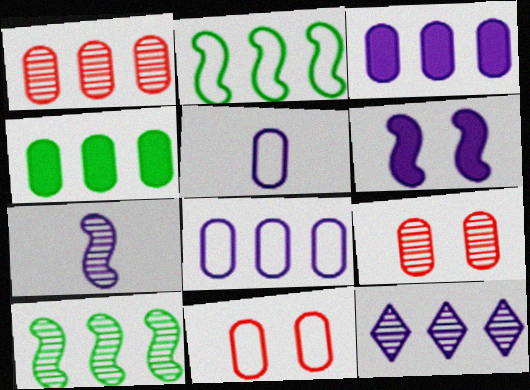[[1, 4, 8], 
[1, 10, 12], 
[4, 5, 9], 
[5, 6, 12]]